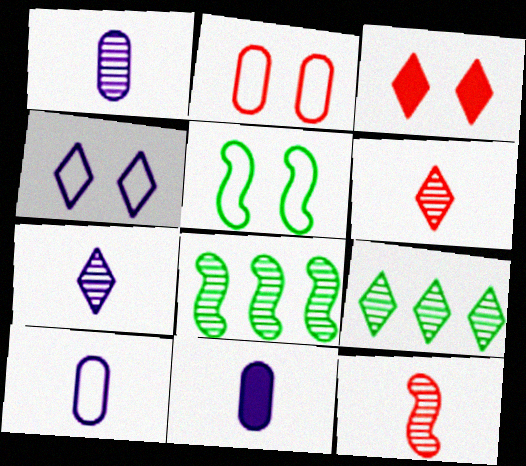[[1, 10, 11], 
[2, 4, 5], 
[3, 8, 10]]